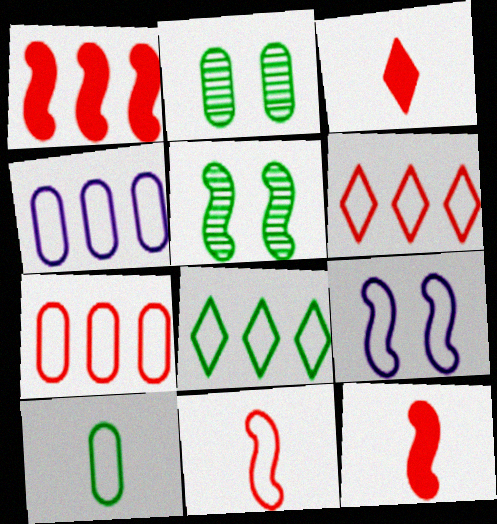[[3, 4, 5], 
[6, 9, 10]]